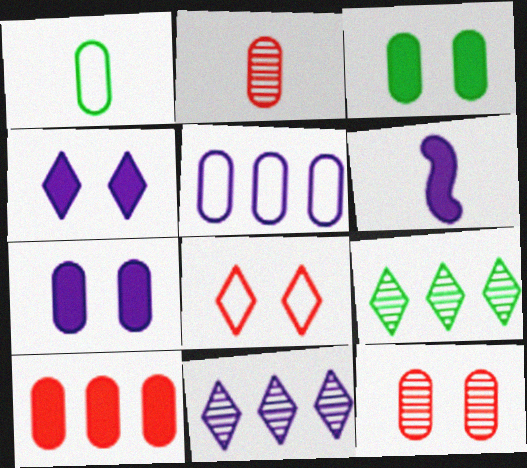[[2, 3, 5]]